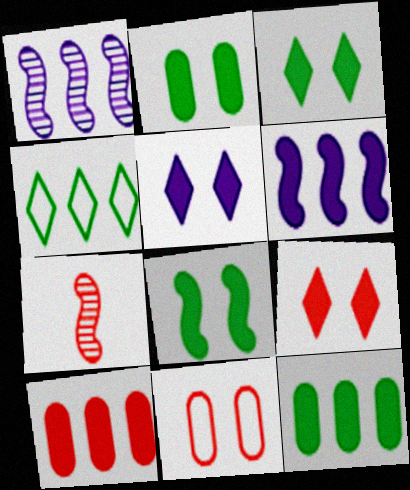[[1, 4, 10], 
[2, 3, 8], 
[3, 5, 9]]